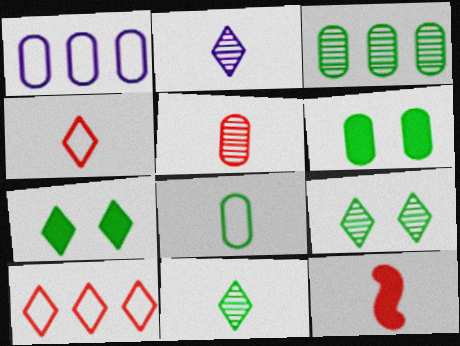[[1, 5, 6], 
[1, 9, 12], 
[2, 7, 10], 
[2, 8, 12], 
[3, 6, 8], 
[4, 5, 12]]